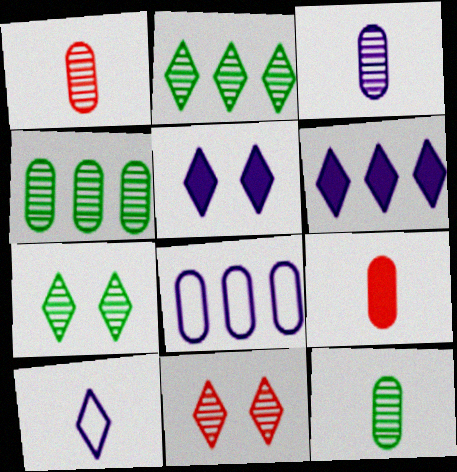[[1, 3, 12]]